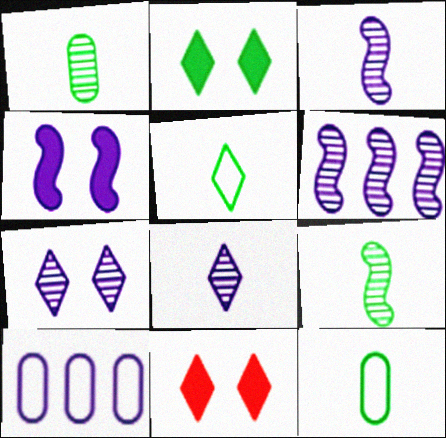[[4, 8, 10], 
[6, 11, 12], 
[9, 10, 11]]